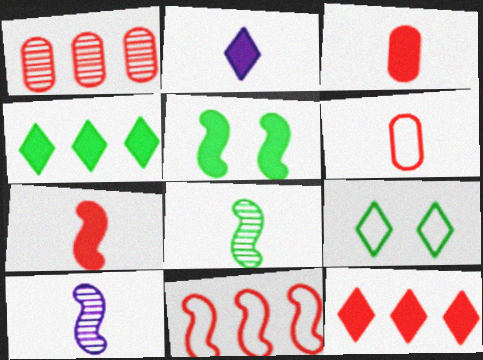[[1, 11, 12], 
[2, 6, 8], 
[5, 10, 11]]